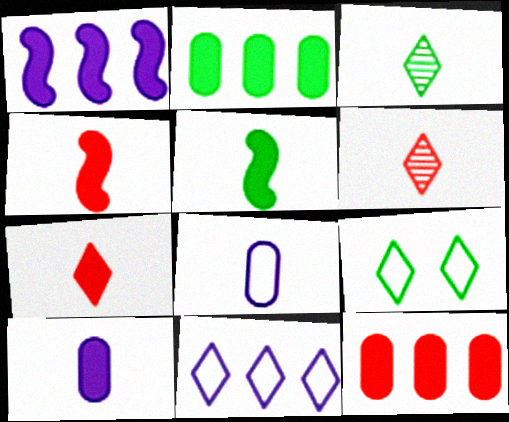[[3, 4, 8], 
[5, 6, 8], 
[5, 7, 10]]